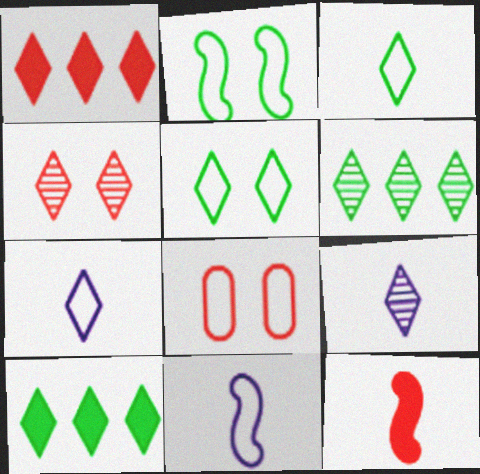[[1, 5, 9], 
[4, 6, 9], 
[4, 7, 10]]